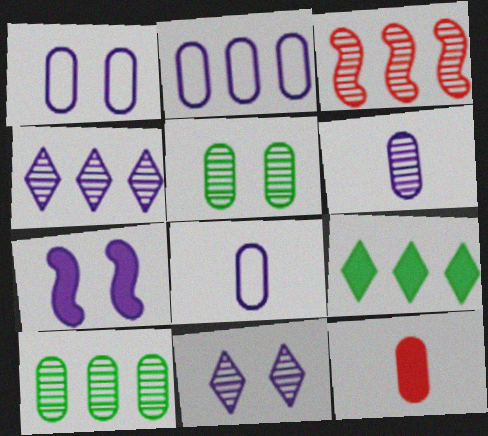[[1, 2, 8], 
[1, 7, 11], 
[1, 10, 12], 
[2, 3, 9], 
[2, 5, 12], 
[3, 4, 10], 
[4, 7, 8], 
[7, 9, 12]]